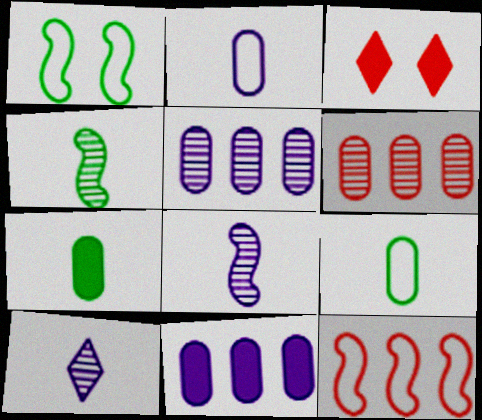[]